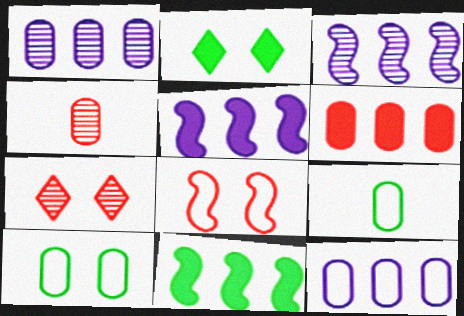[[5, 7, 9]]